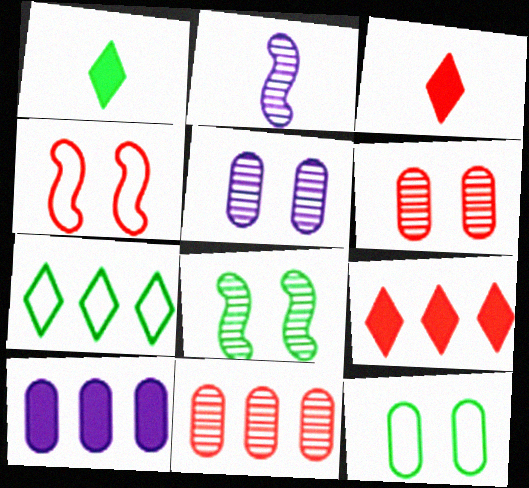[[2, 9, 12], 
[3, 4, 11]]